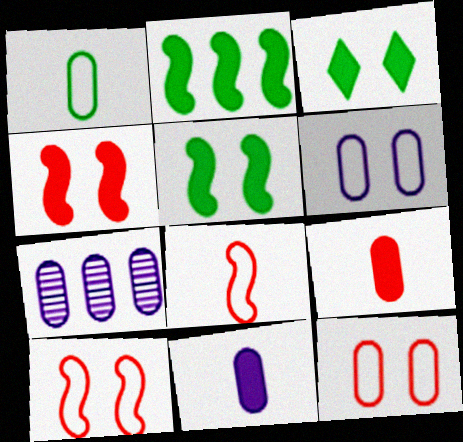[[3, 7, 8], 
[6, 7, 11]]